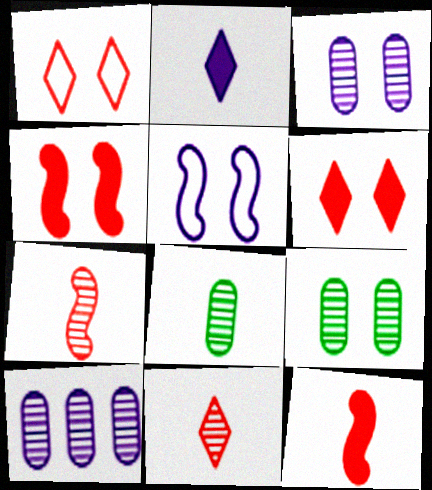[[2, 5, 10], 
[5, 6, 9]]